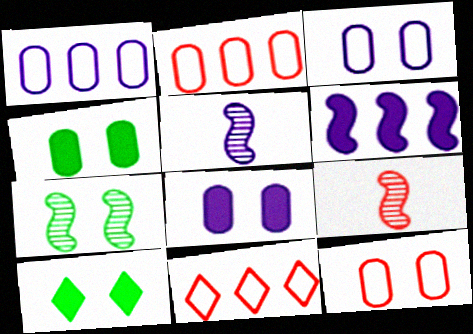[[1, 9, 10], 
[2, 5, 10], 
[4, 5, 11]]